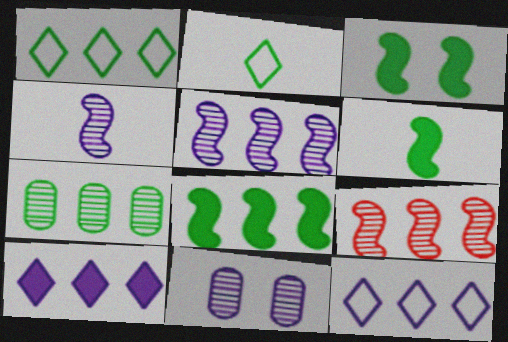[[1, 7, 8], 
[2, 3, 7], 
[3, 6, 8]]